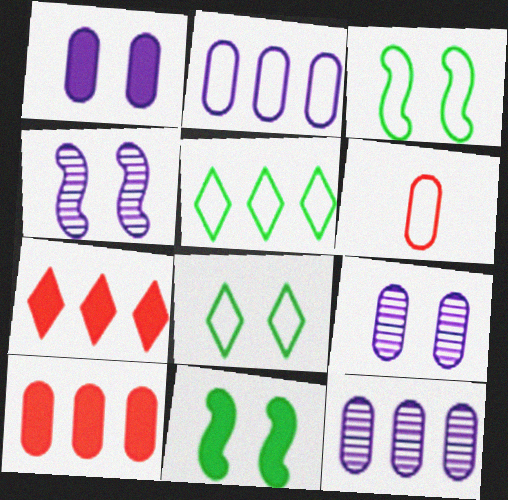[]